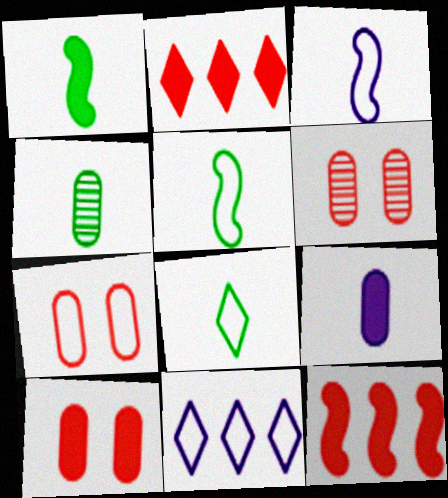[[1, 4, 8], 
[1, 6, 11], 
[5, 7, 11], 
[6, 7, 10]]